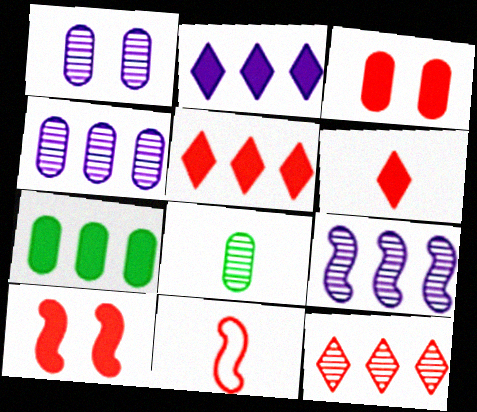[[3, 11, 12]]